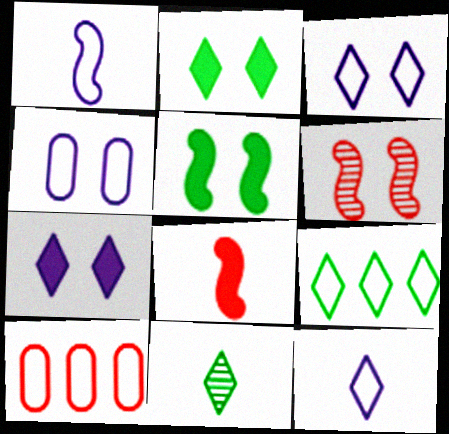[[2, 4, 6], 
[2, 9, 11]]